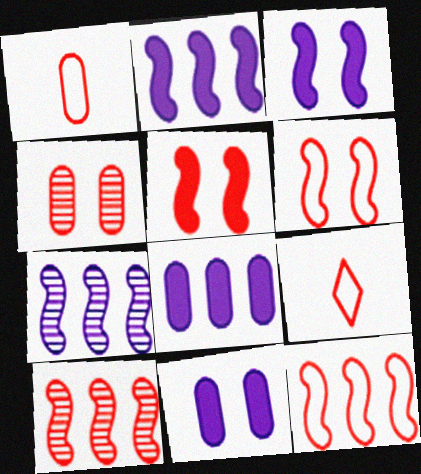[]